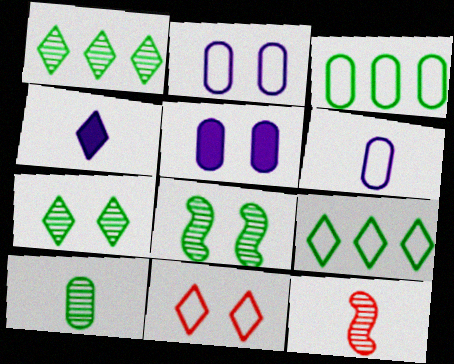[[1, 4, 11], 
[1, 8, 10], 
[5, 8, 11], 
[5, 9, 12]]